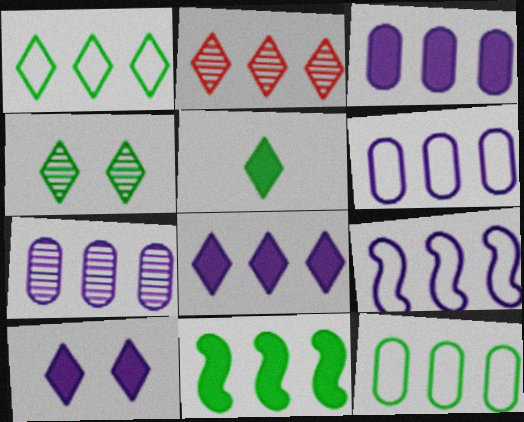[[1, 2, 8], 
[1, 4, 5], 
[2, 6, 11], 
[3, 6, 7], 
[7, 8, 9]]